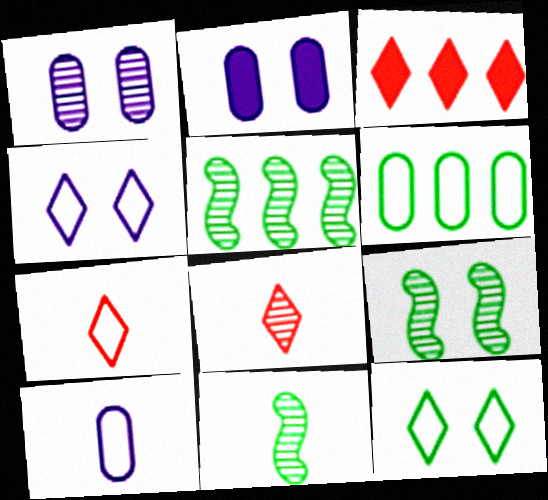[[1, 5, 8], 
[2, 5, 7], 
[3, 9, 10], 
[5, 9, 11]]